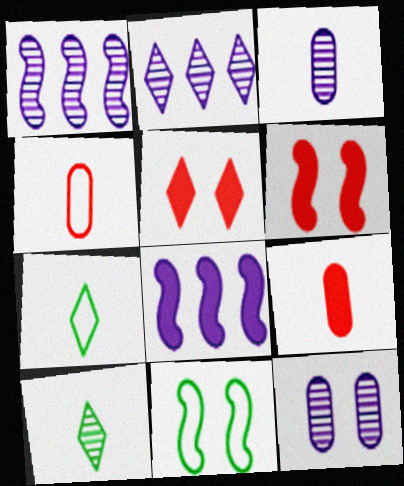[[2, 5, 7], 
[2, 9, 11], 
[5, 11, 12]]